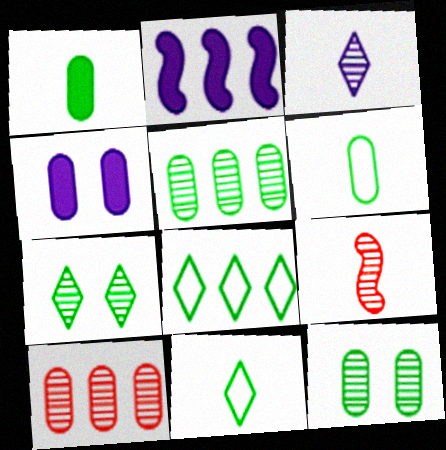[[2, 8, 10], 
[4, 6, 10], 
[4, 8, 9]]